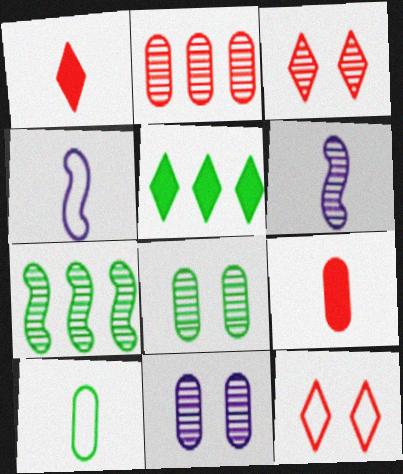[[1, 6, 10]]